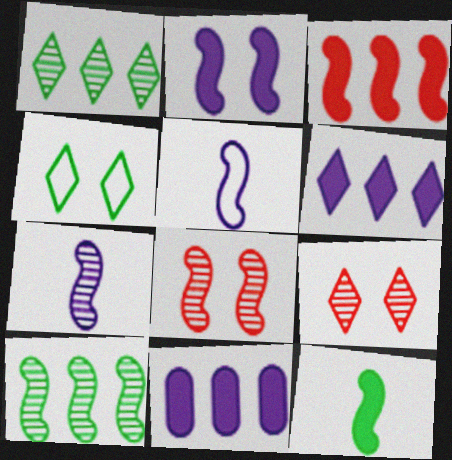[[2, 3, 12], 
[7, 8, 10]]